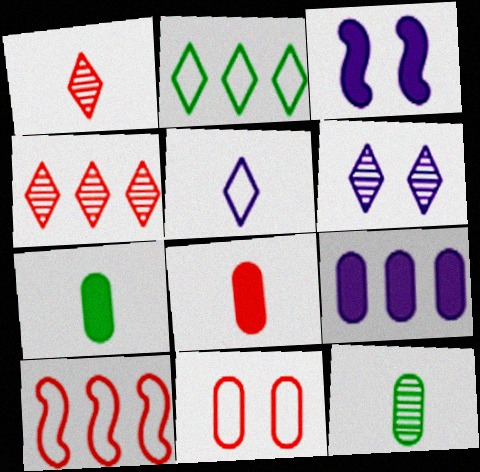[[6, 7, 10], 
[9, 11, 12]]